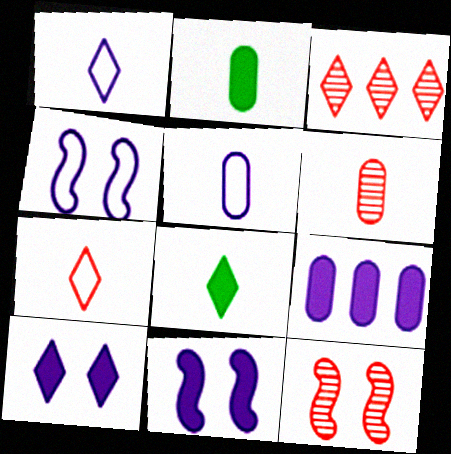[[2, 3, 4], 
[2, 5, 6], 
[3, 6, 12]]